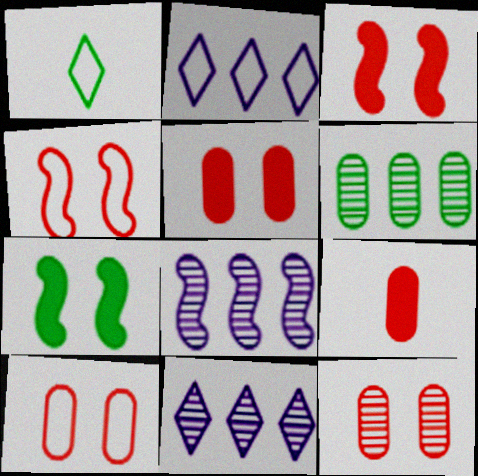[[1, 5, 8], 
[1, 6, 7], 
[5, 10, 12]]